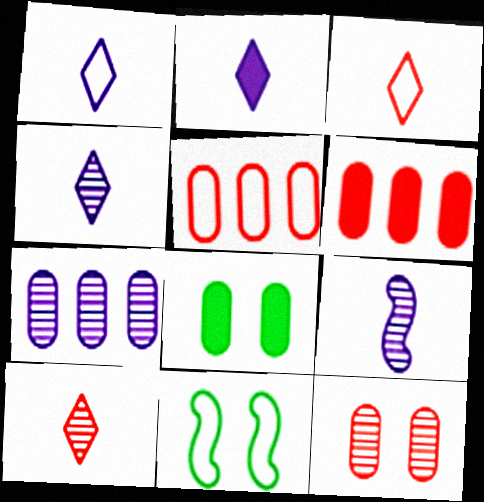[[1, 2, 4], 
[1, 5, 11], 
[4, 6, 11]]